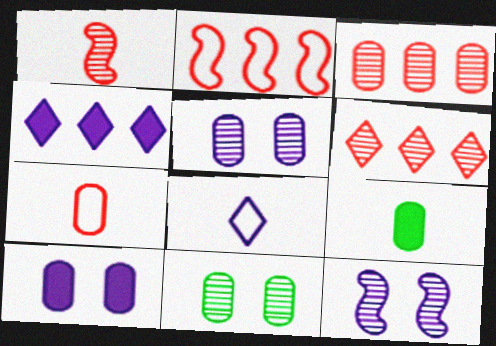[[1, 8, 9]]